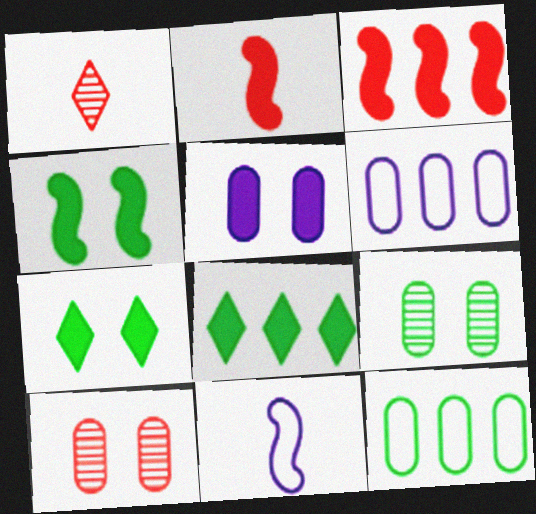[[1, 4, 6], 
[2, 5, 8], 
[8, 10, 11]]